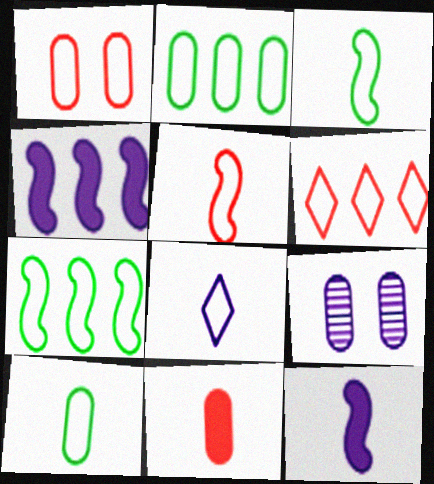[[1, 5, 6], 
[1, 7, 8], 
[2, 9, 11], 
[4, 8, 9], 
[5, 8, 10]]